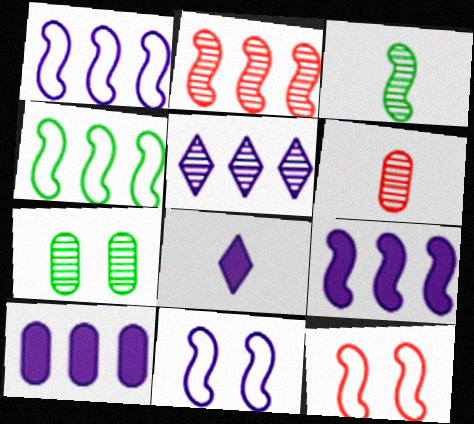[[1, 5, 10], 
[2, 4, 9], 
[3, 9, 12]]